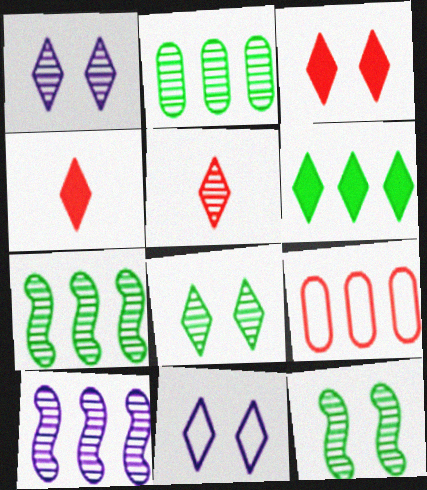[[3, 8, 11], 
[5, 6, 11], 
[6, 9, 10]]